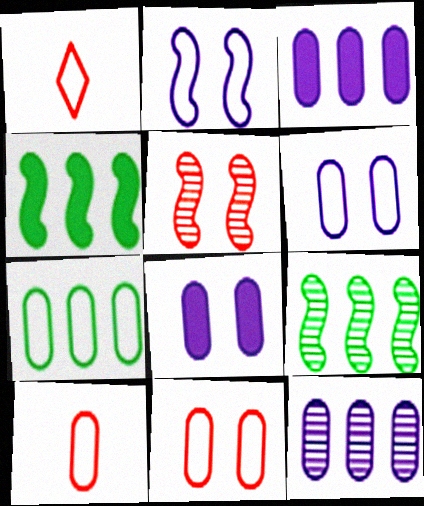[[1, 2, 7], 
[1, 8, 9], 
[6, 7, 10]]